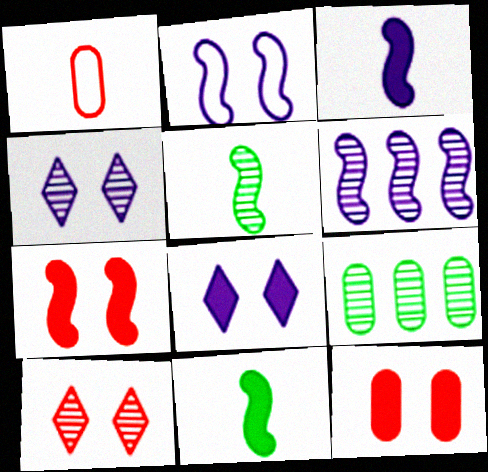[[2, 3, 6]]